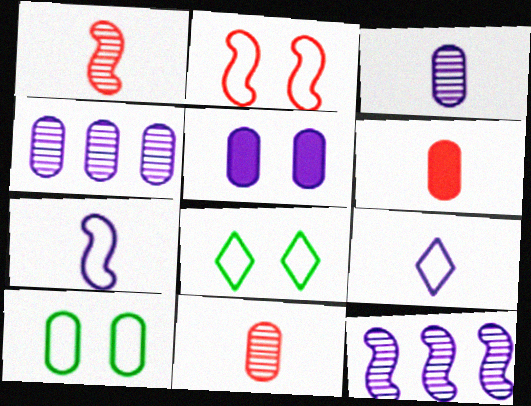[[4, 6, 10], 
[5, 9, 12], 
[6, 8, 12]]